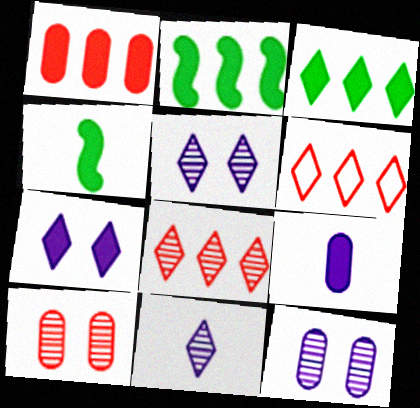[[1, 4, 7], 
[4, 6, 12]]